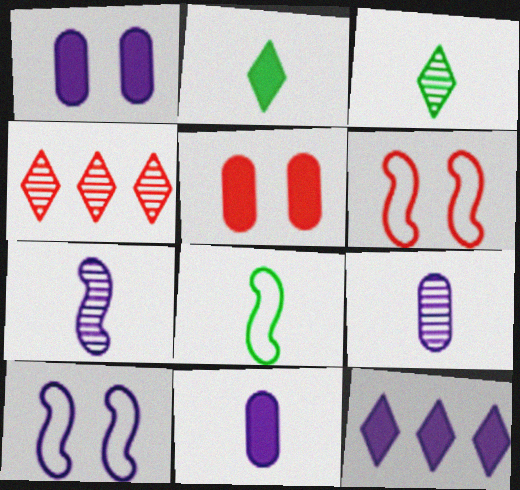[[1, 4, 8], 
[9, 10, 12]]